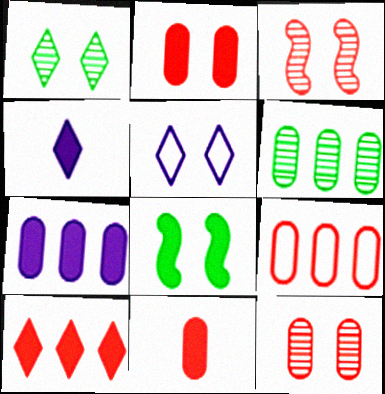[[5, 8, 12], 
[6, 7, 9], 
[9, 11, 12]]